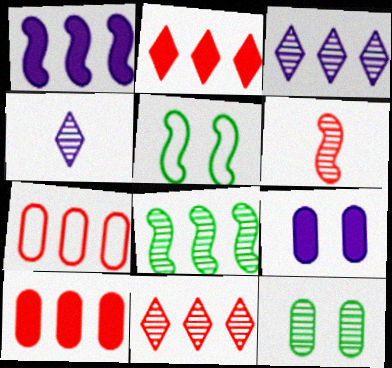[[1, 5, 6], 
[3, 6, 12], 
[4, 5, 10]]